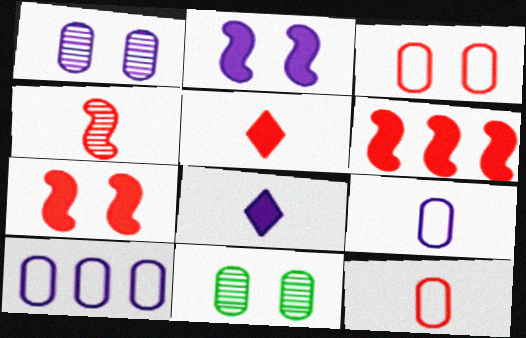[[4, 5, 12]]